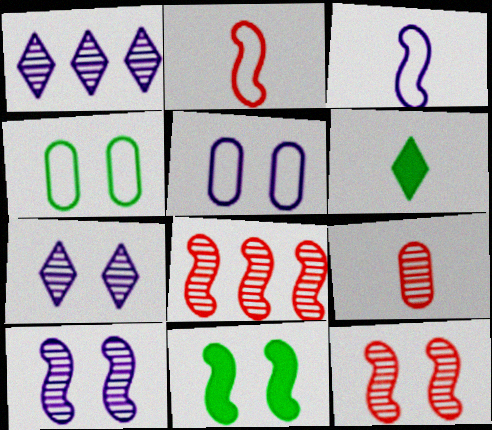[[3, 6, 9], 
[3, 8, 11], 
[5, 6, 8]]